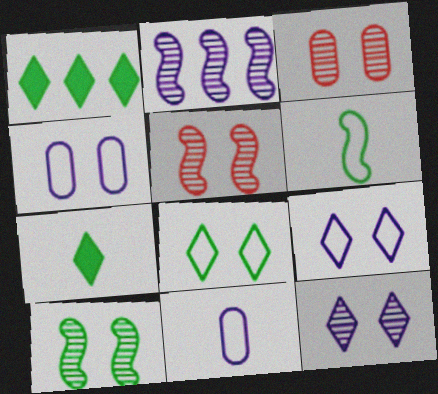[[1, 5, 11], 
[3, 10, 12]]